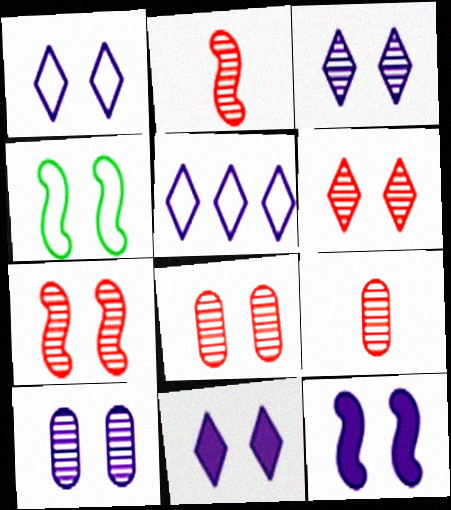[[1, 3, 11], 
[1, 10, 12], 
[4, 7, 12], 
[4, 8, 11], 
[6, 7, 8]]